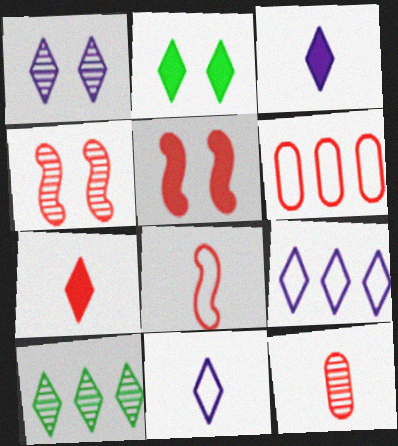[[1, 3, 9], 
[4, 6, 7], 
[7, 8, 12]]